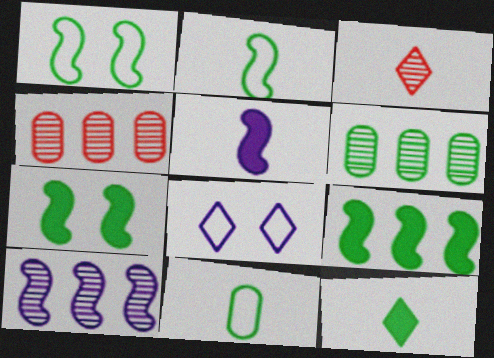[[1, 6, 12], 
[3, 5, 11]]